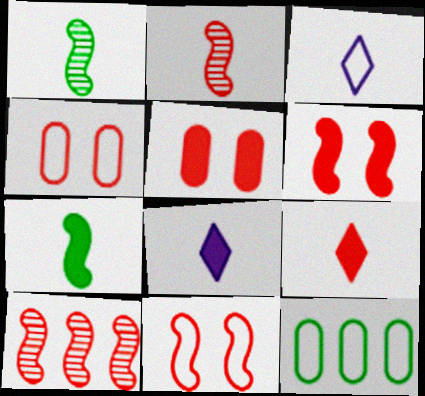[[3, 11, 12], 
[4, 9, 10]]